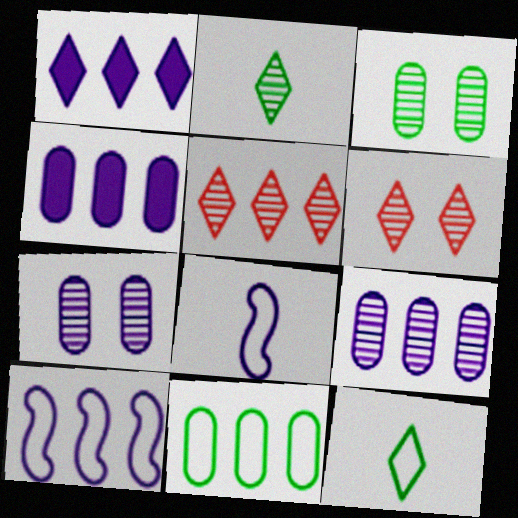[[1, 6, 12], 
[1, 7, 8], 
[1, 9, 10]]